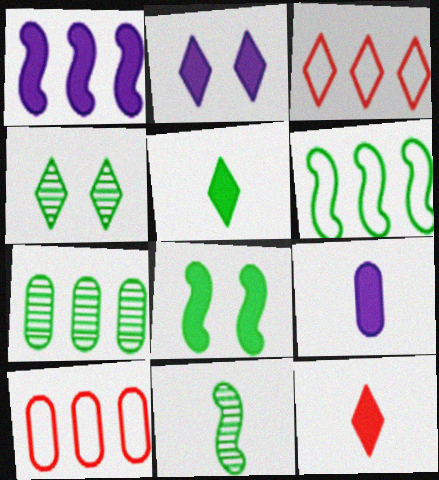[[1, 2, 9], 
[1, 3, 7], 
[2, 10, 11], 
[4, 7, 11], 
[6, 8, 11]]